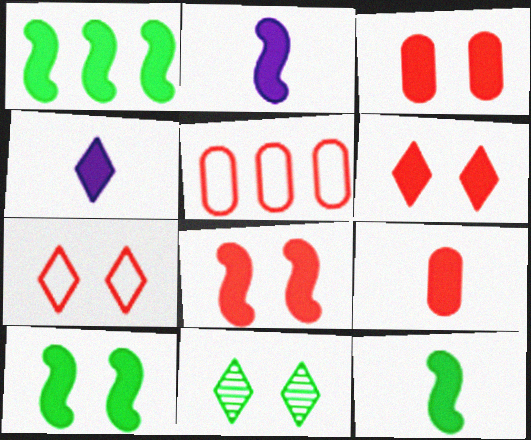[[1, 2, 8], 
[1, 3, 4], 
[1, 10, 12], 
[2, 5, 11], 
[3, 6, 8], 
[4, 9, 12]]